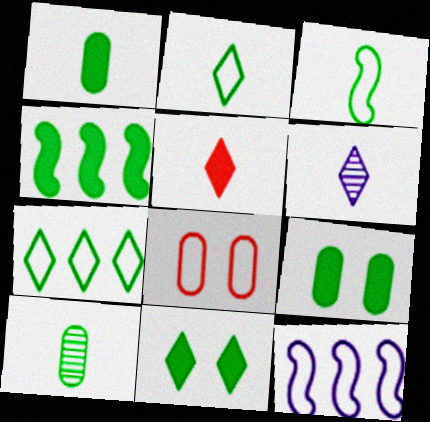[[1, 4, 11], 
[2, 5, 6], 
[2, 8, 12], 
[4, 6, 8]]